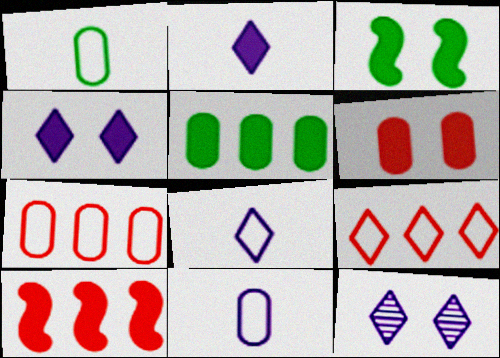[[1, 10, 12], 
[3, 4, 6]]